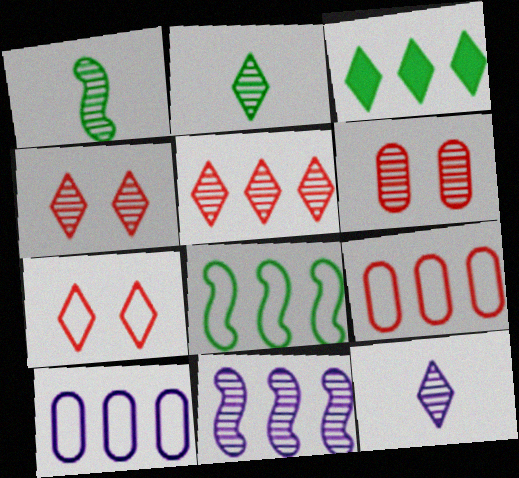[[2, 6, 11], 
[3, 7, 12], 
[3, 9, 11]]